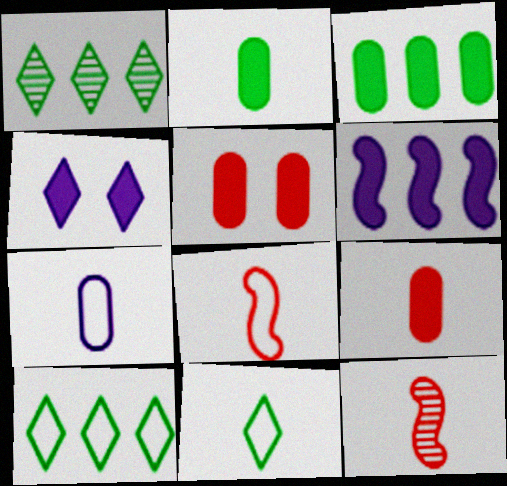[[7, 8, 11]]